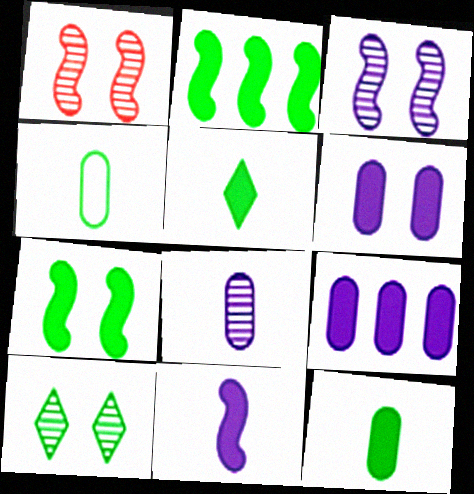[[2, 4, 10]]